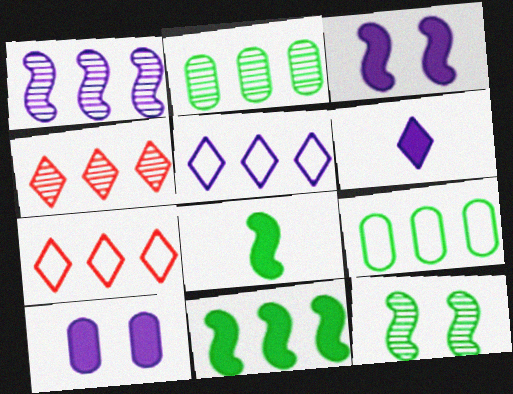[[1, 2, 4]]